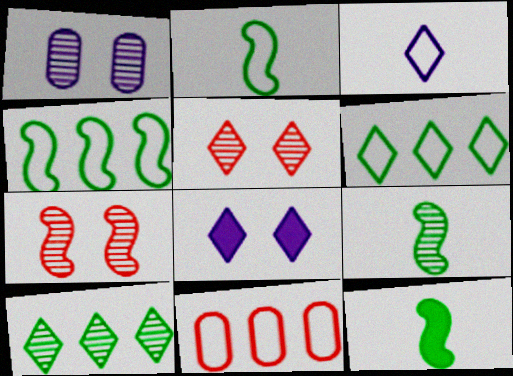[[2, 9, 12], 
[8, 9, 11]]